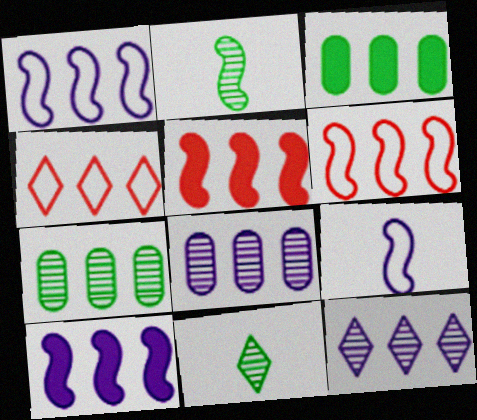[[3, 6, 12], 
[4, 7, 10]]